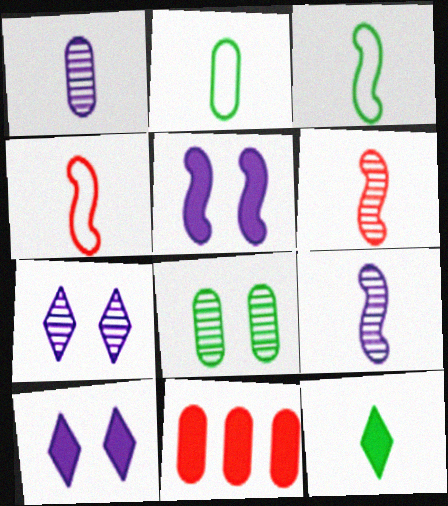[[1, 4, 12], 
[3, 7, 11], 
[5, 11, 12]]